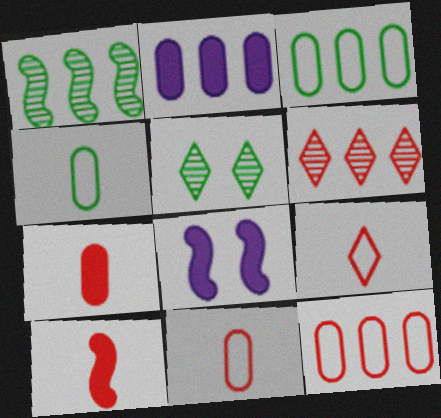[[4, 6, 8]]